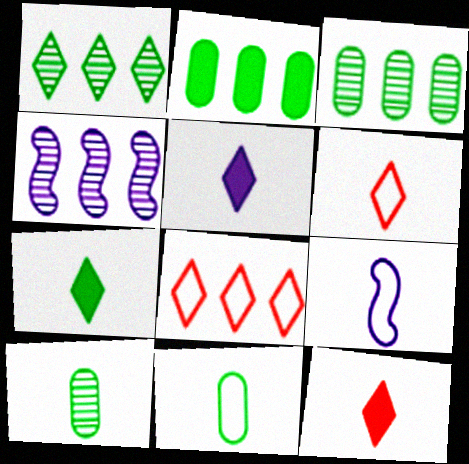[[2, 4, 8], 
[5, 7, 12], 
[6, 9, 11], 
[9, 10, 12]]